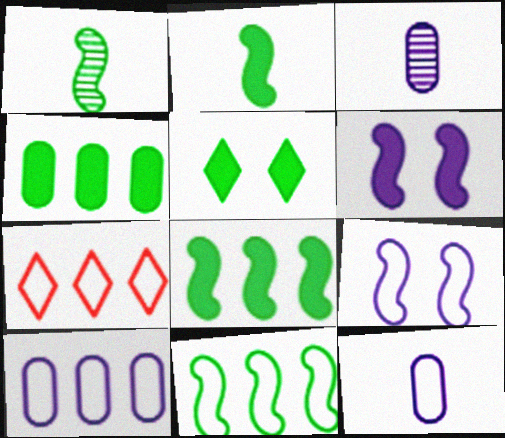[[2, 4, 5], 
[7, 10, 11]]